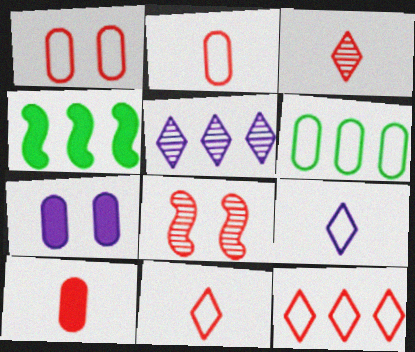[[8, 10, 12]]